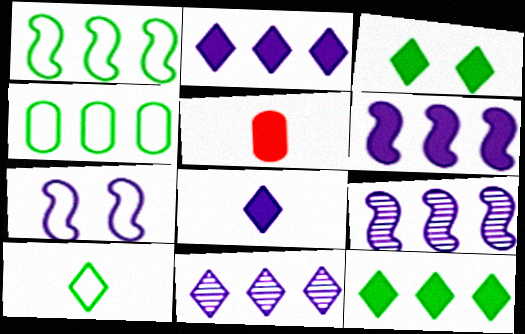[[3, 5, 6]]